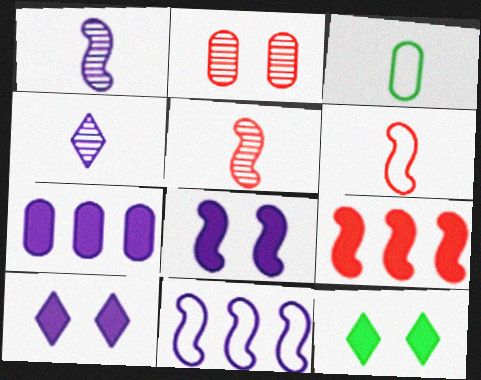[[1, 8, 11], 
[2, 3, 7]]